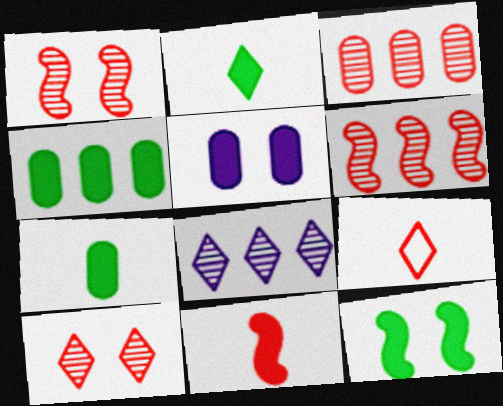[[2, 4, 12]]